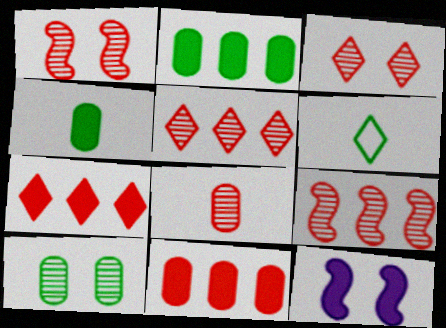[[1, 5, 8], 
[3, 8, 9], 
[4, 7, 12]]